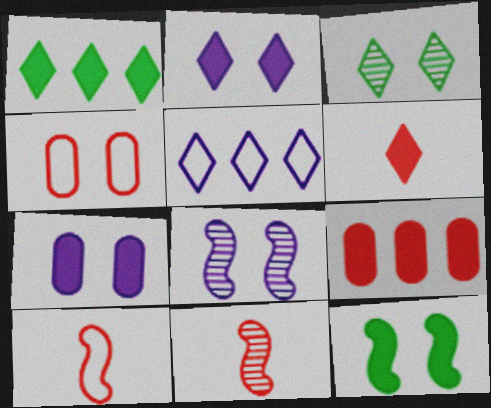[[1, 2, 6], 
[3, 5, 6]]